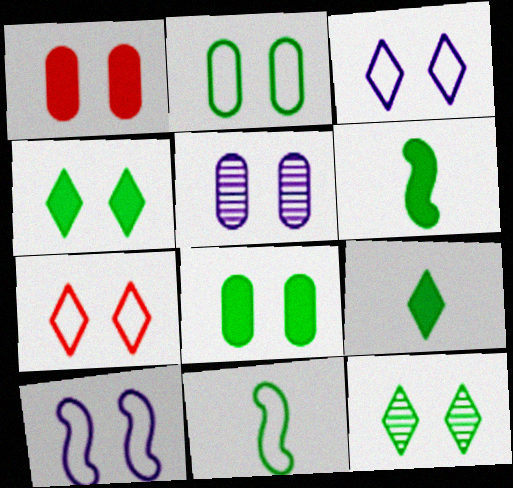[[1, 2, 5], 
[1, 10, 12], 
[2, 7, 10]]